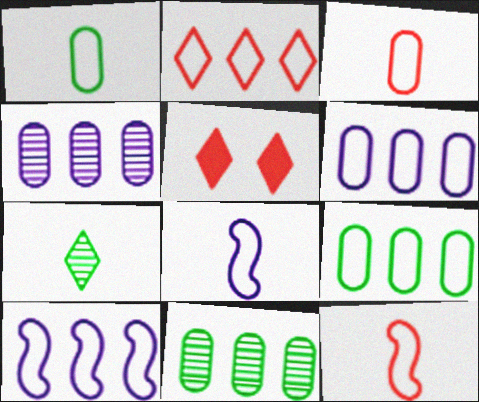[[2, 9, 10], 
[5, 8, 11]]